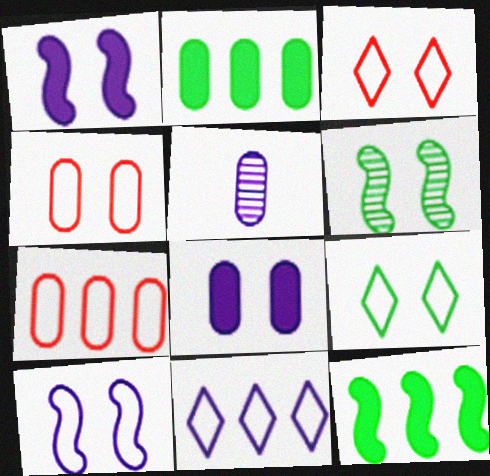[[1, 5, 11], 
[2, 4, 5], 
[3, 5, 12], 
[3, 6, 8], 
[4, 9, 10]]